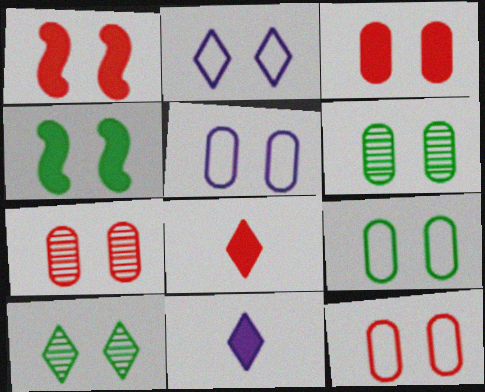[[1, 2, 6], 
[1, 5, 10], 
[2, 4, 7], 
[3, 5, 6], 
[3, 7, 12], 
[4, 9, 10], 
[5, 9, 12]]